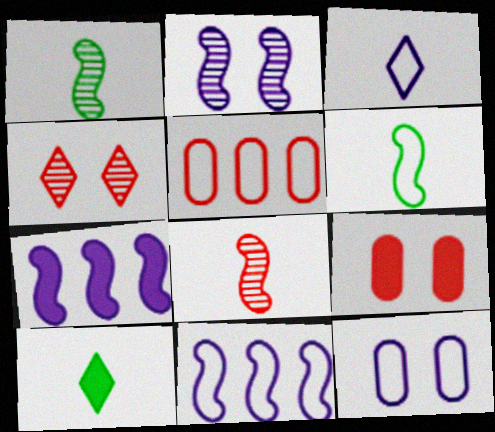[[2, 5, 10], 
[3, 11, 12], 
[7, 9, 10]]